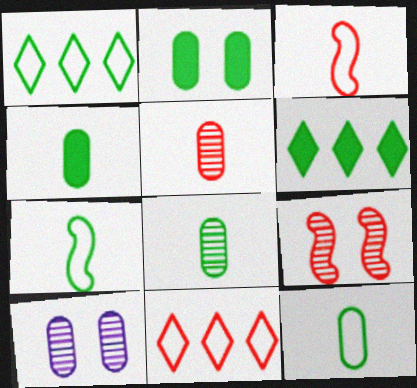[[3, 6, 10], 
[4, 8, 12]]